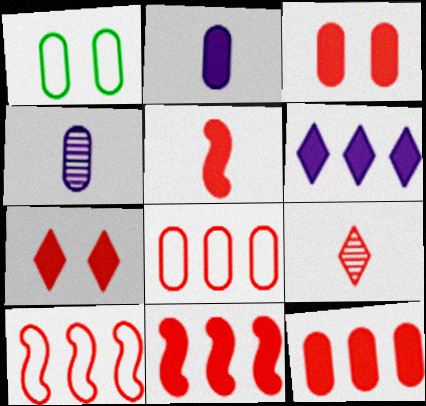[[1, 4, 12], 
[3, 9, 10], 
[5, 7, 12]]